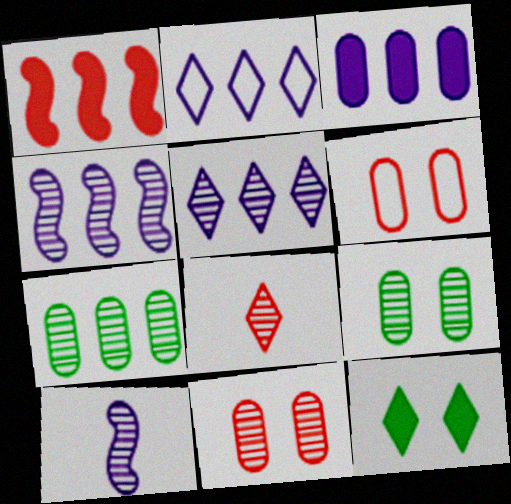[[1, 2, 7], 
[1, 6, 8], 
[2, 3, 4], 
[2, 8, 12], 
[4, 8, 9]]